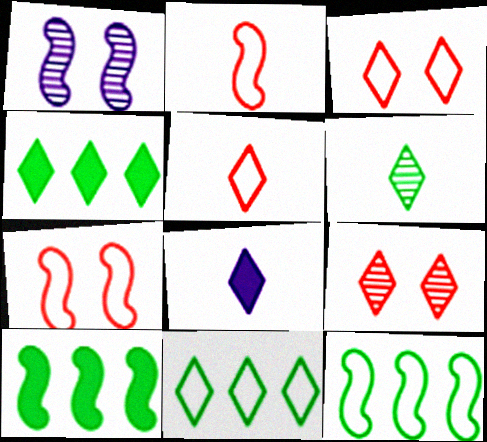[[1, 2, 10], 
[5, 6, 8], 
[8, 9, 11]]